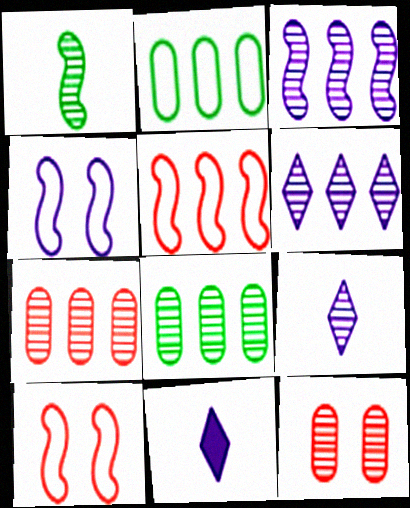[[1, 6, 12], 
[8, 10, 11]]